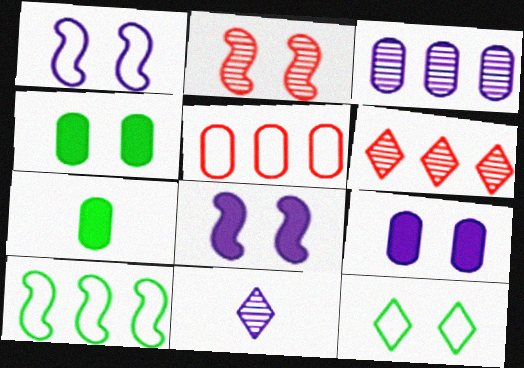[[1, 6, 7], 
[2, 9, 12]]